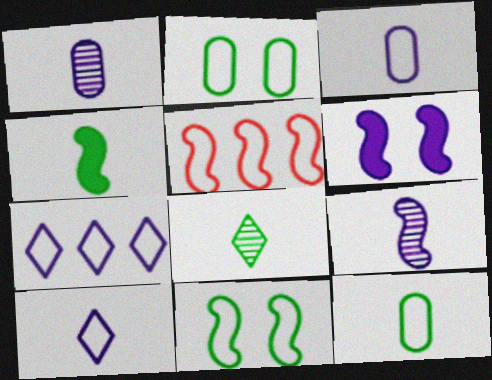[[1, 6, 7], 
[2, 5, 10], 
[4, 8, 12]]